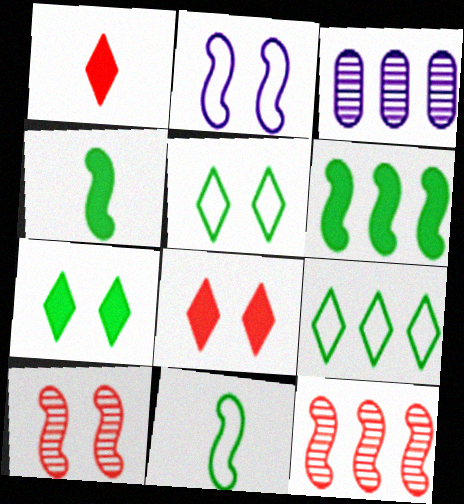[[2, 4, 12], 
[3, 8, 11]]